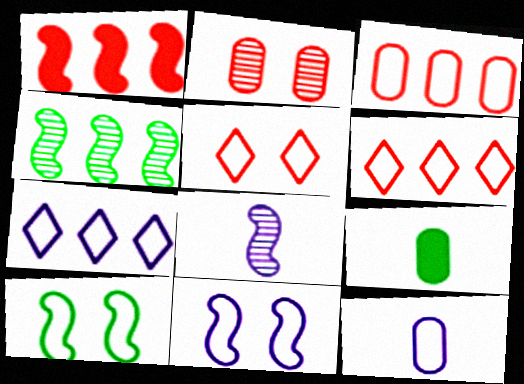[[1, 8, 10], 
[6, 10, 12], 
[7, 11, 12]]